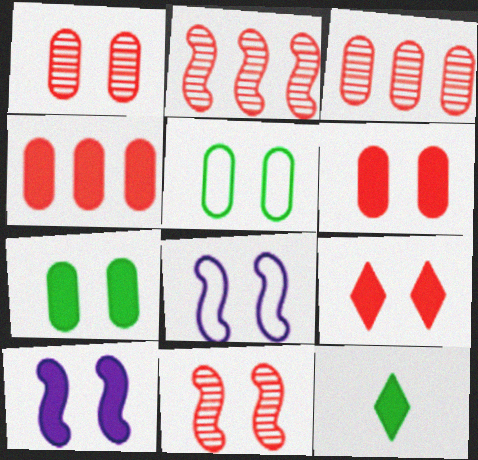[[3, 8, 12], 
[4, 10, 12], 
[7, 9, 10]]